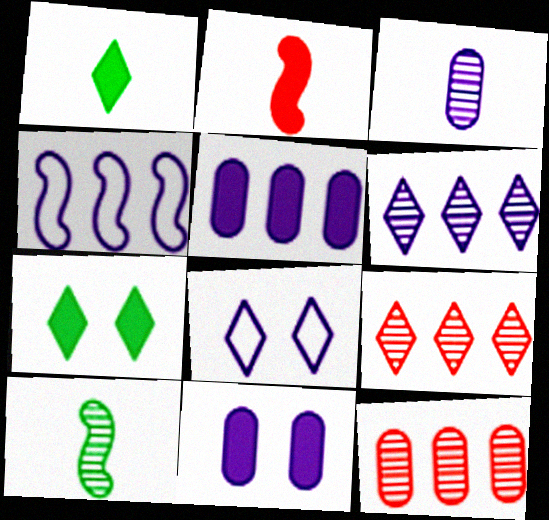[[1, 8, 9], 
[2, 5, 7], 
[4, 5, 6]]